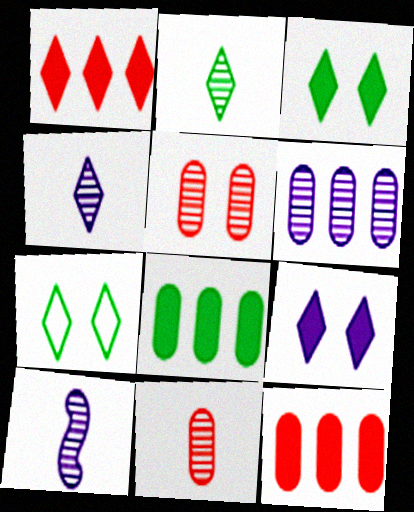[[1, 4, 7], 
[2, 10, 11], 
[7, 10, 12]]